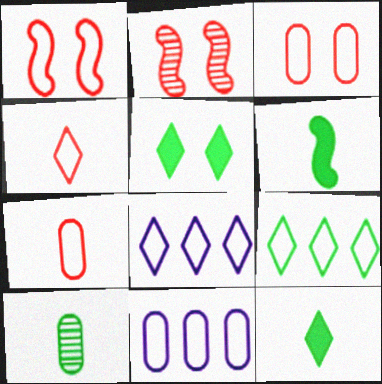[[2, 11, 12]]